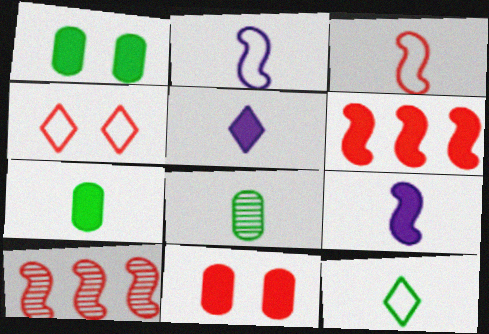[[1, 5, 6], 
[3, 5, 8]]